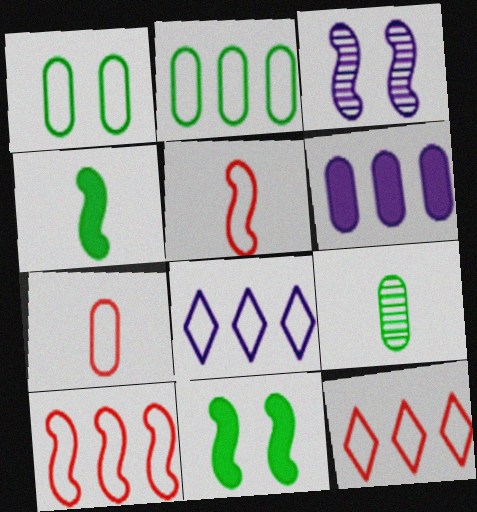[[1, 5, 8], 
[2, 8, 10], 
[3, 4, 10]]